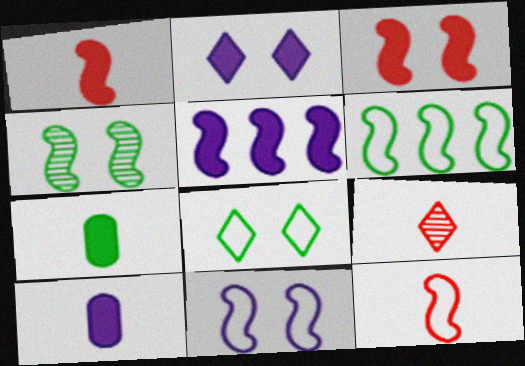[[2, 5, 10], 
[3, 4, 11], 
[4, 5, 12], 
[6, 11, 12]]